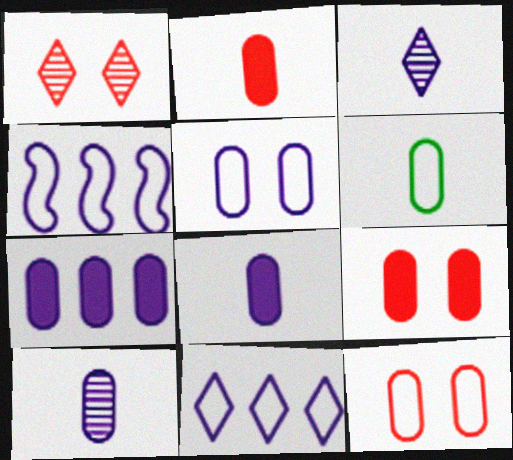[[2, 6, 10], 
[5, 7, 10]]